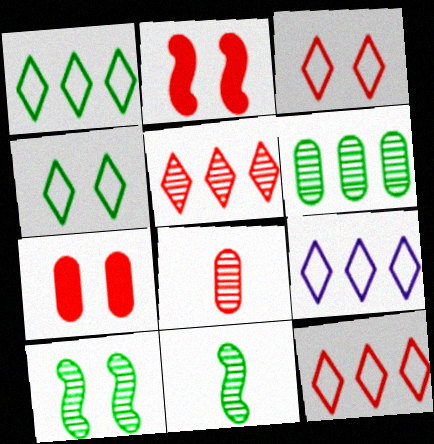[[1, 9, 12], 
[2, 8, 12], 
[7, 9, 11]]